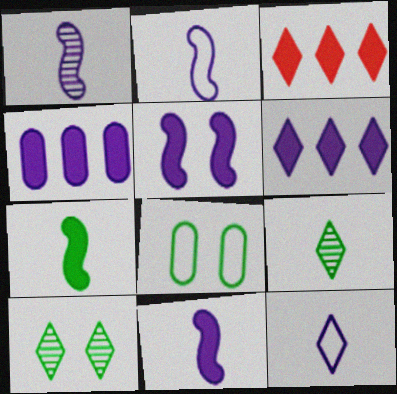[[1, 2, 11], 
[1, 3, 8], 
[3, 10, 12]]